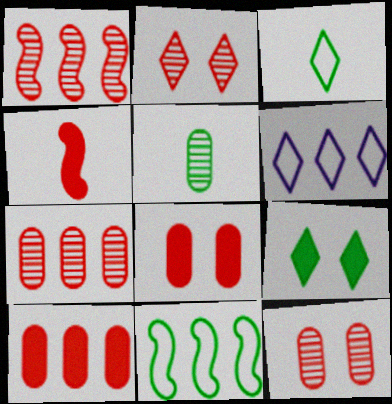[[5, 9, 11]]